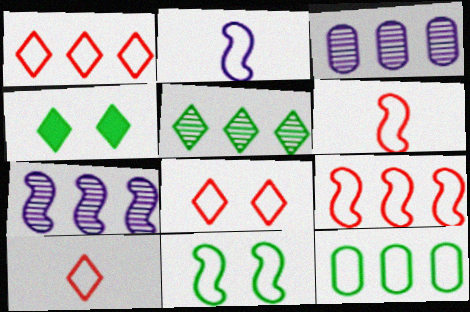[[1, 8, 10], 
[2, 8, 12], 
[2, 9, 11], 
[3, 4, 6]]